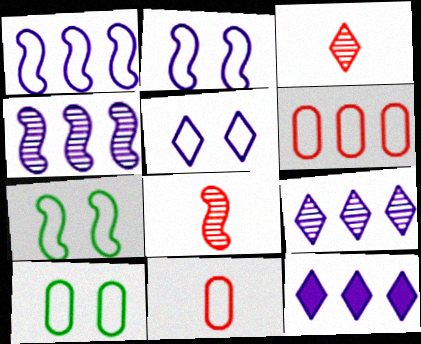[[8, 10, 12]]